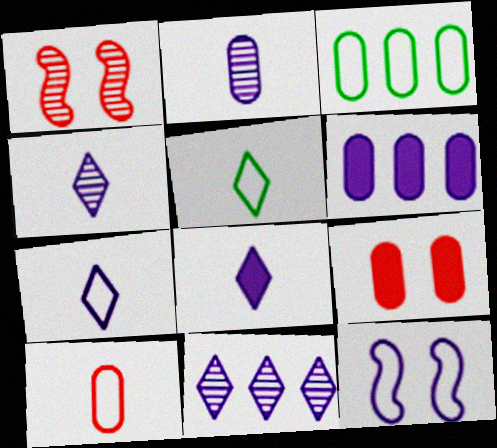[[1, 3, 8], 
[1, 5, 6], 
[2, 3, 9], 
[4, 6, 12], 
[4, 7, 8]]